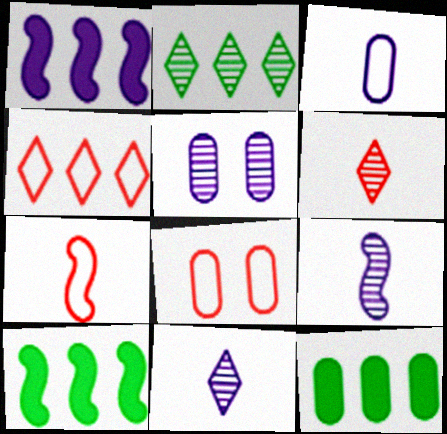[[4, 7, 8], 
[8, 10, 11]]